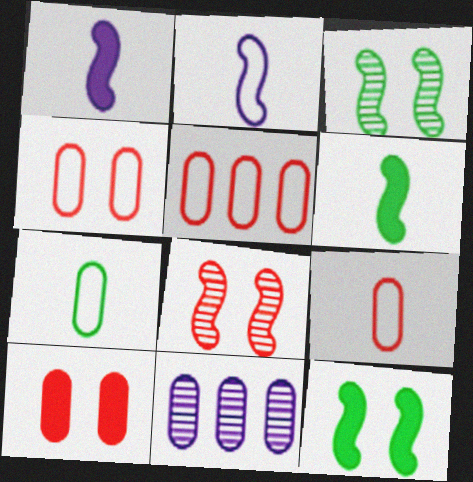[[4, 5, 9], 
[7, 10, 11]]